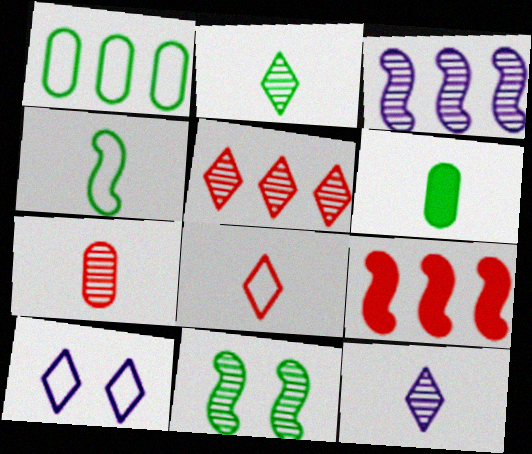[[2, 4, 6]]